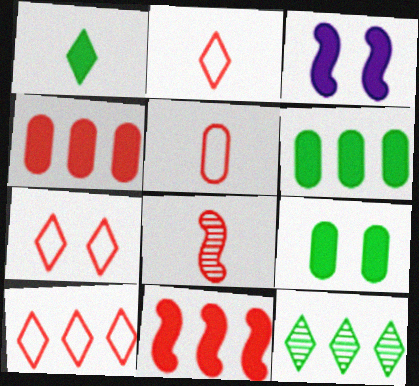[[1, 3, 4], 
[2, 7, 10], 
[3, 5, 12], 
[4, 7, 8]]